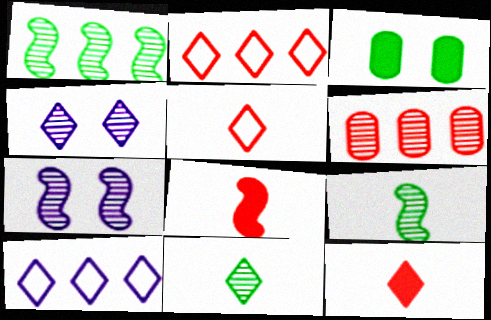[[4, 6, 9], 
[6, 7, 11]]